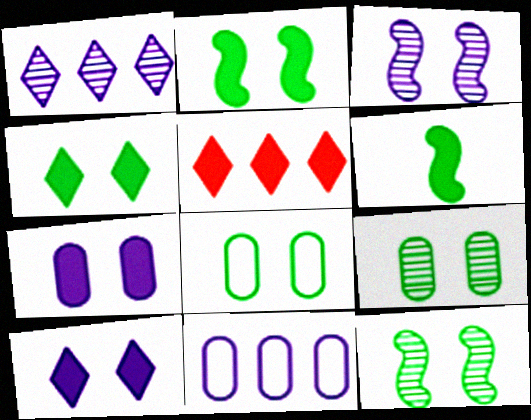[[4, 8, 12], 
[5, 6, 7]]